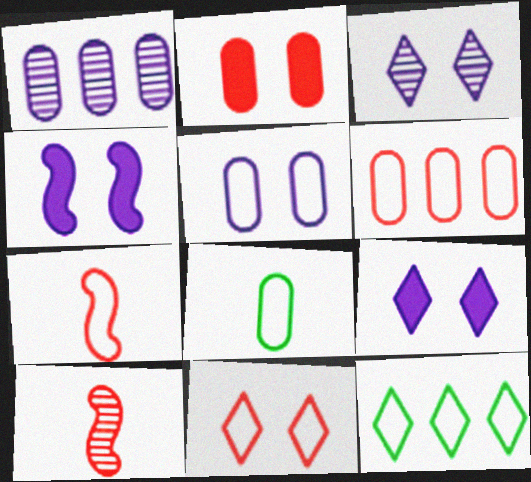[[1, 2, 8], 
[3, 4, 5], 
[5, 6, 8], 
[5, 7, 12], 
[6, 7, 11]]